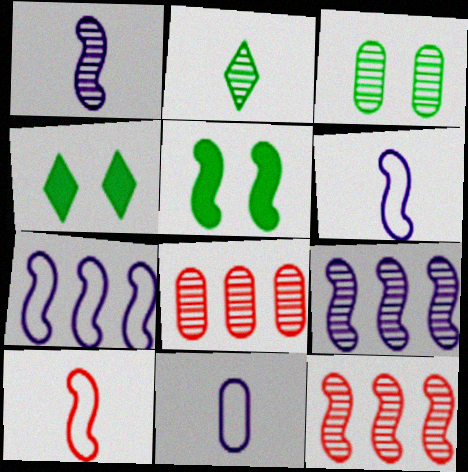[[4, 6, 8], 
[4, 11, 12], 
[5, 6, 12], 
[5, 9, 10]]